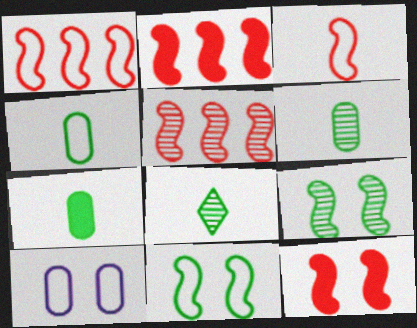[[1, 2, 5], 
[2, 8, 10], 
[3, 5, 12], 
[4, 6, 7]]